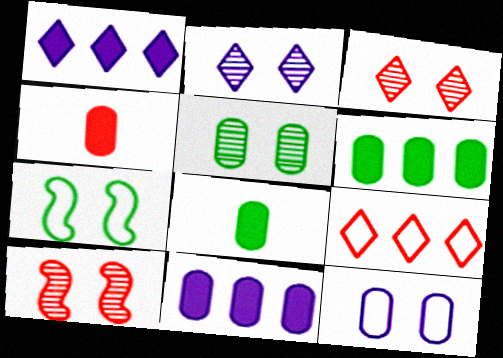[[2, 5, 10], 
[4, 9, 10]]